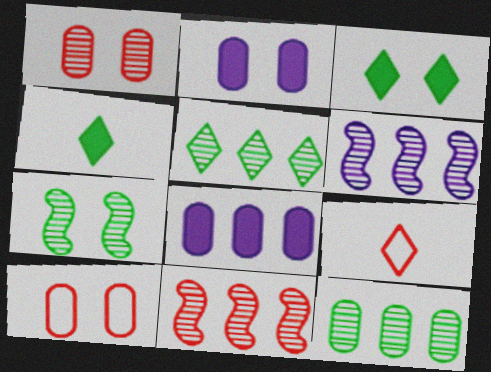[[4, 6, 10], 
[7, 8, 9]]